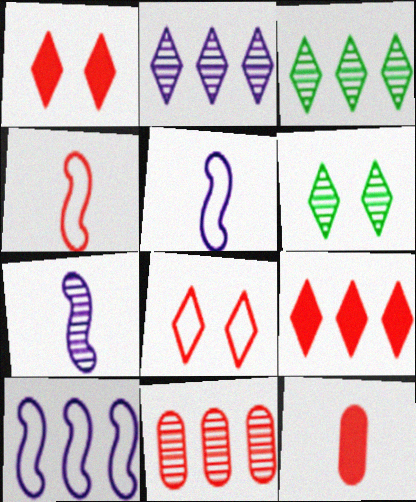[[1, 4, 11], 
[6, 7, 11], 
[6, 10, 12]]